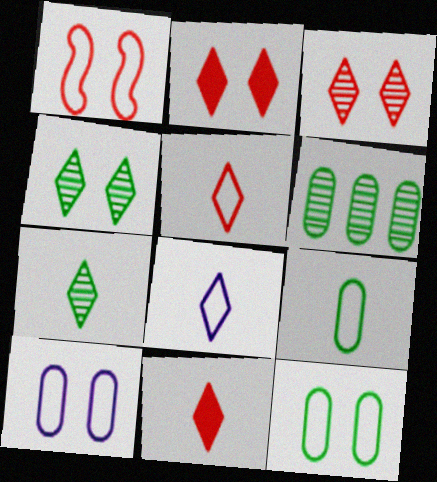[[7, 8, 11]]